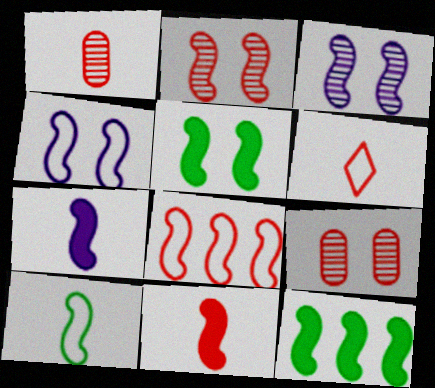[[1, 6, 11], 
[2, 4, 5], 
[2, 8, 11], 
[4, 8, 10]]